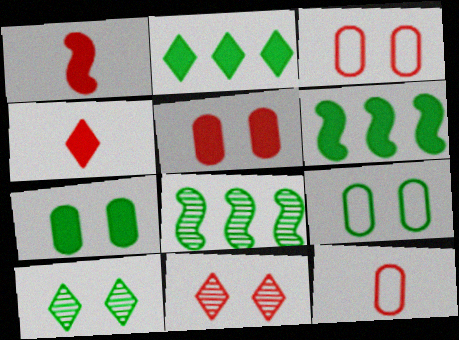[]